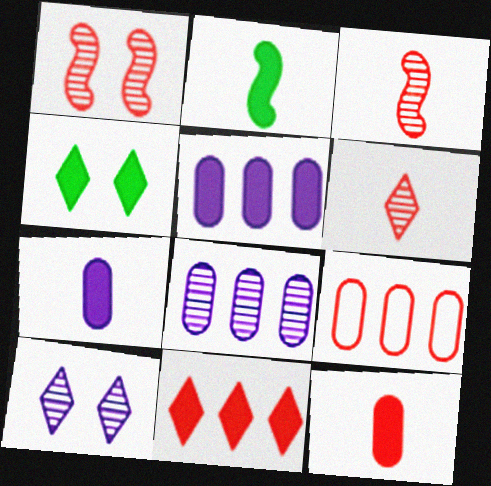[[2, 9, 10]]